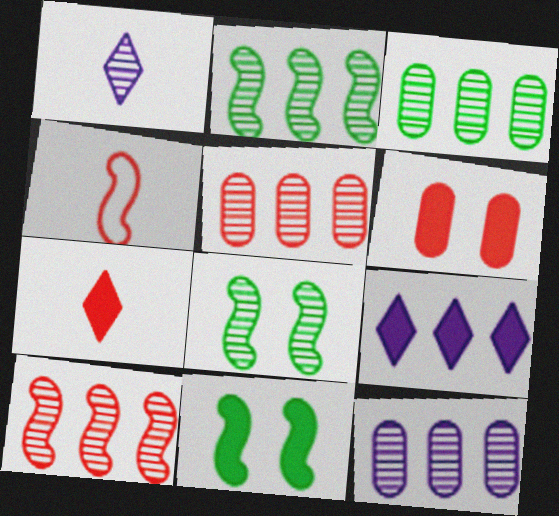[[1, 5, 8], 
[3, 5, 12]]